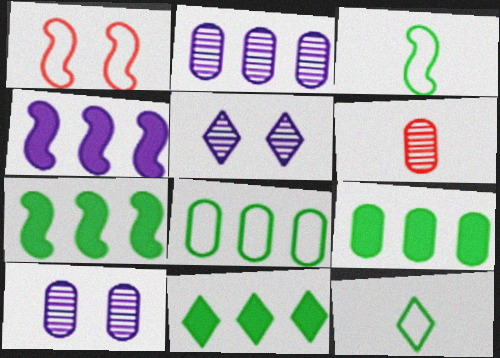[[7, 9, 11]]